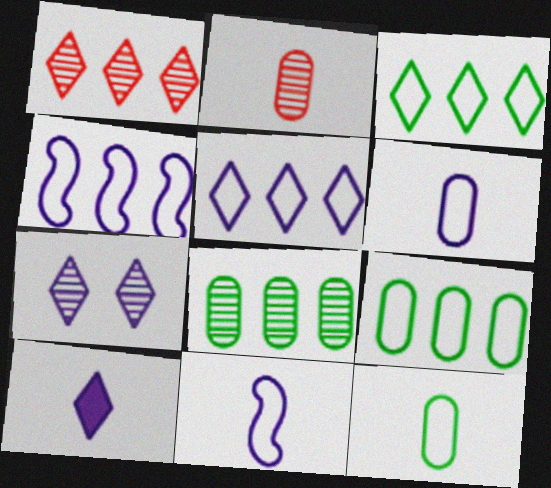[[5, 7, 10]]